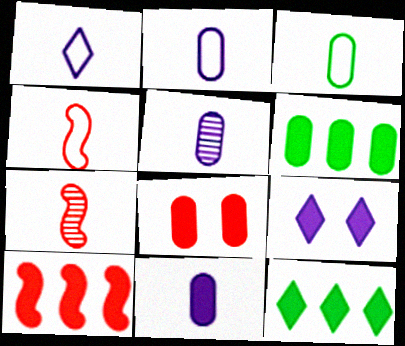[[1, 3, 4], 
[2, 5, 11], 
[6, 8, 11]]